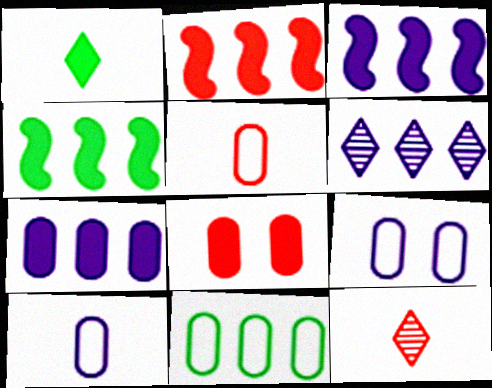[[1, 3, 8], 
[2, 3, 4], 
[2, 6, 11], 
[4, 9, 12], 
[5, 9, 11]]